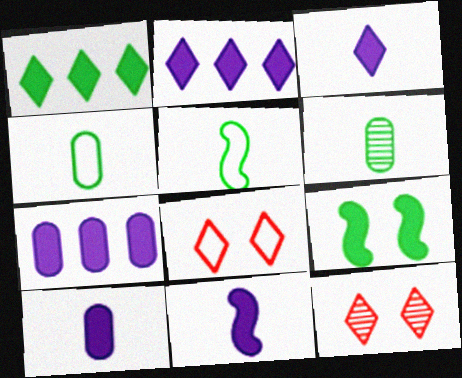[[3, 10, 11], 
[5, 7, 12]]